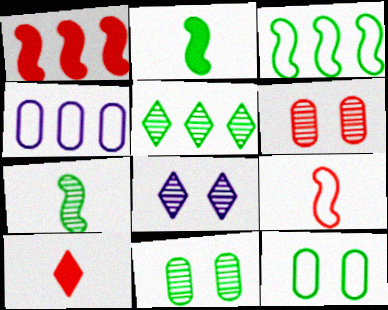[[1, 4, 5], 
[2, 5, 12], 
[5, 7, 11]]